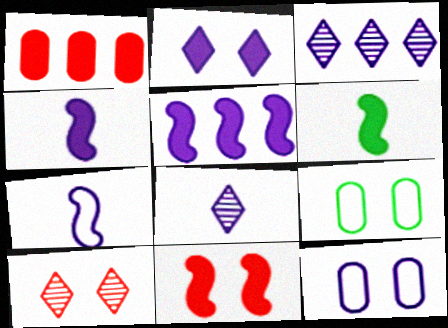[[1, 2, 6], 
[3, 4, 12], 
[5, 6, 11], 
[5, 8, 12]]